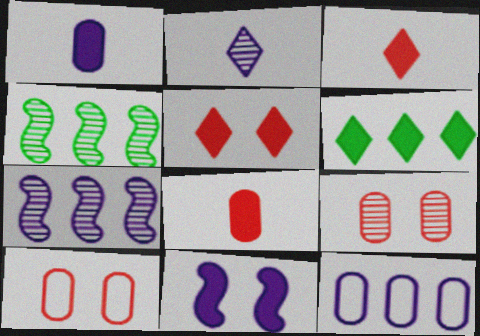[[2, 4, 9], 
[2, 11, 12], 
[6, 8, 11]]